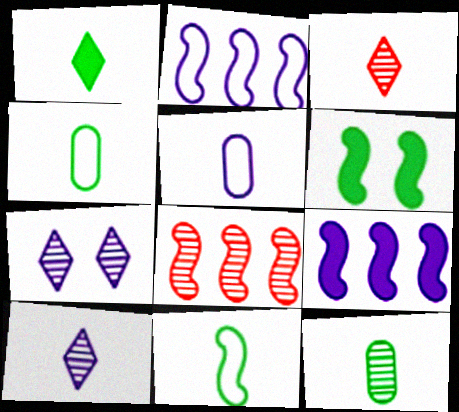[[1, 11, 12], 
[5, 7, 9], 
[7, 8, 12]]